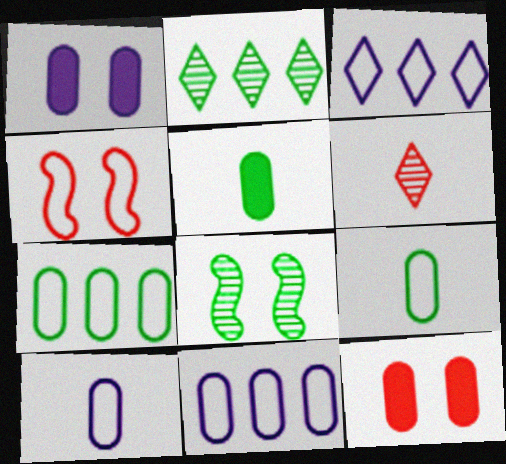[[3, 4, 9]]